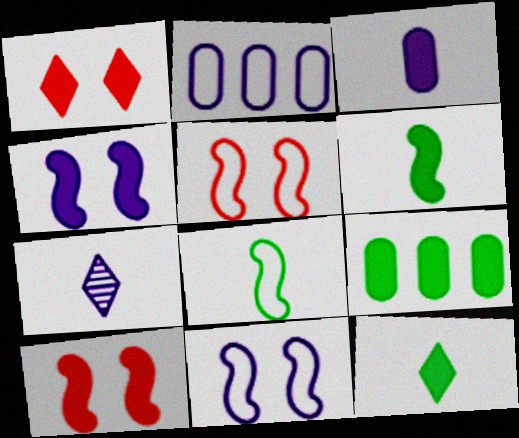[[2, 4, 7], 
[5, 7, 9]]